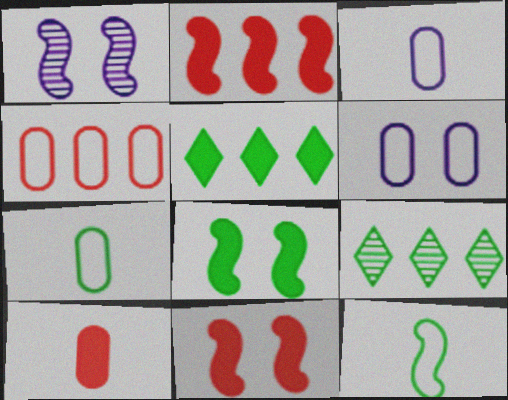[[1, 2, 12], 
[3, 9, 11], 
[4, 6, 7], 
[7, 8, 9]]